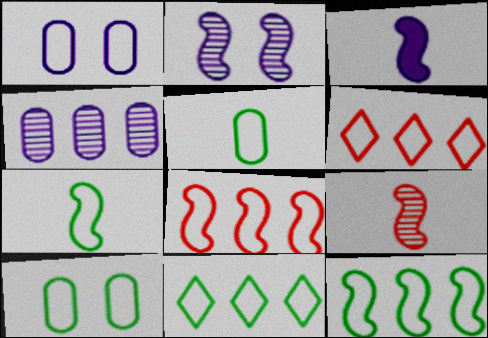[[1, 6, 7], 
[3, 7, 9], 
[7, 10, 11]]